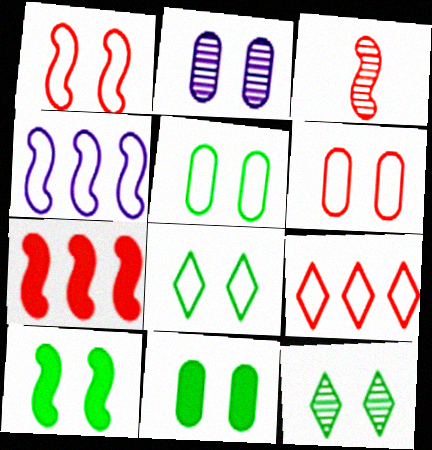[[1, 3, 7], 
[2, 6, 11], 
[3, 4, 10], 
[5, 10, 12]]